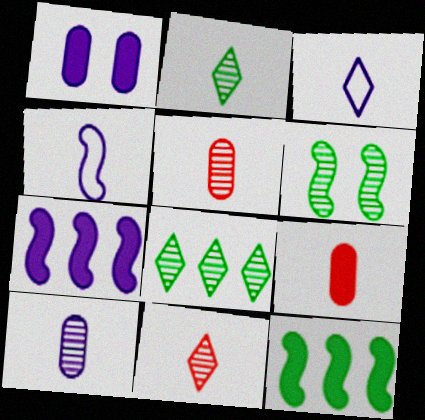[[2, 4, 9]]